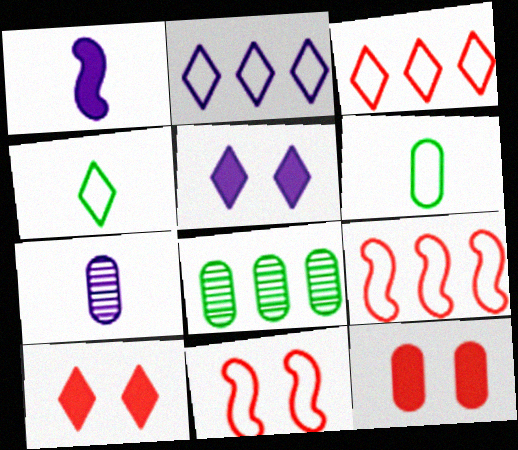[[2, 6, 11]]